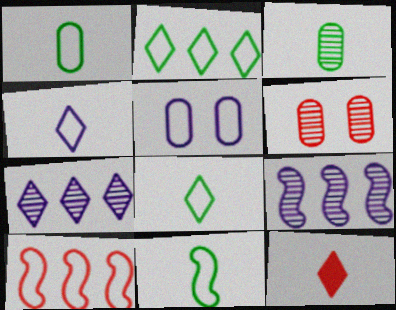[[1, 8, 11], 
[5, 8, 10], 
[6, 10, 12]]